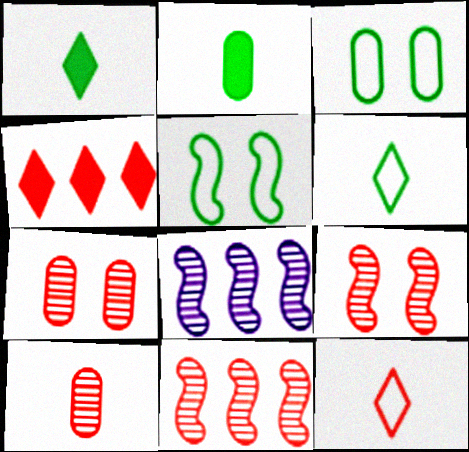[]